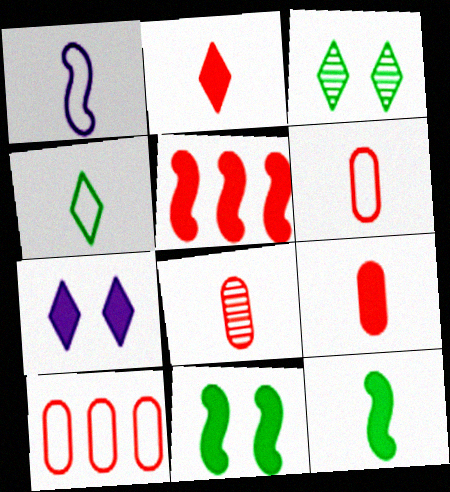[[1, 4, 6], 
[6, 8, 9]]